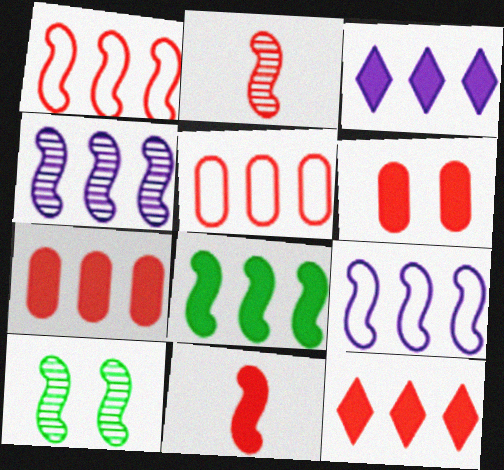[[1, 4, 8], 
[2, 4, 10], 
[3, 7, 8], 
[6, 11, 12], 
[9, 10, 11]]